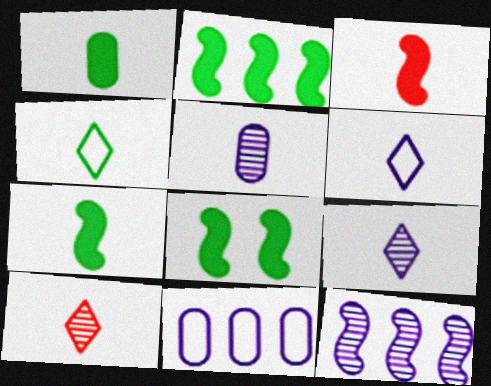[[2, 7, 8], 
[3, 4, 5], 
[8, 10, 11]]